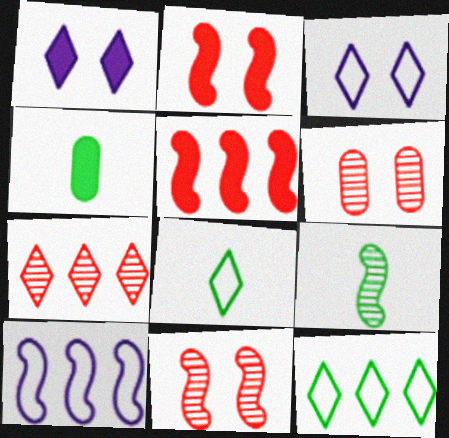[[1, 4, 5], 
[1, 7, 8], 
[2, 9, 10], 
[4, 8, 9]]